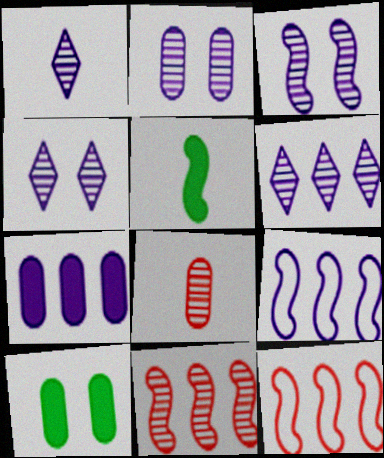[[1, 4, 6], 
[1, 10, 12], 
[2, 3, 4], 
[3, 5, 12], 
[6, 7, 9]]